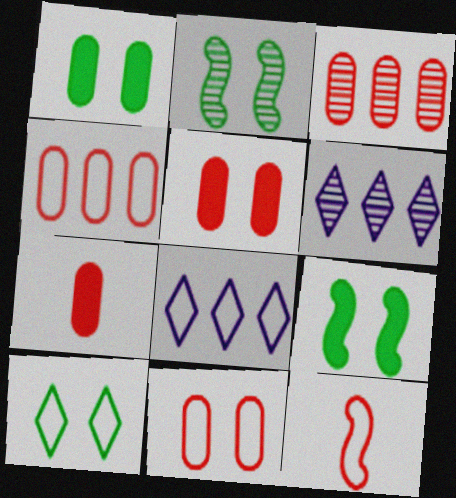[[1, 2, 10], 
[1, 6, 12], 
[2, 7, 8], 
[3, 7, 11]]